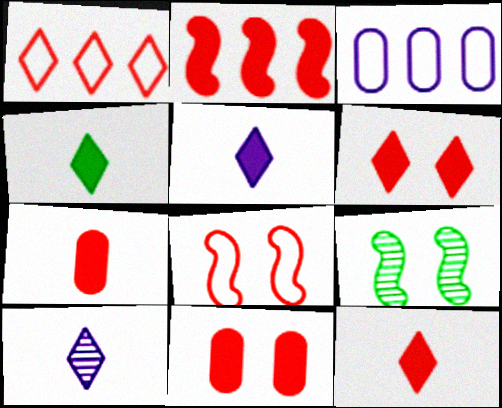[[2, 6, 7], 
[2, 11, 12], 
[3, 9, 12], 
[4, 5, 12]]